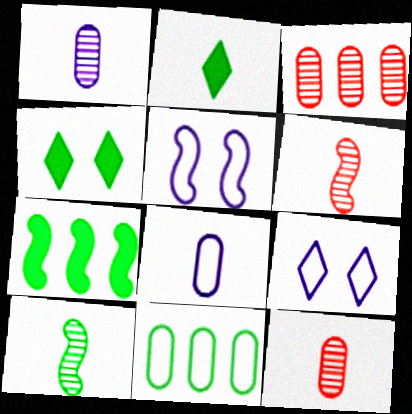[[2, 3, 5], 
[2, 6, 8], 
[4, 10, 11], 
[5, 6, 7], 
[7, 9, 12]]